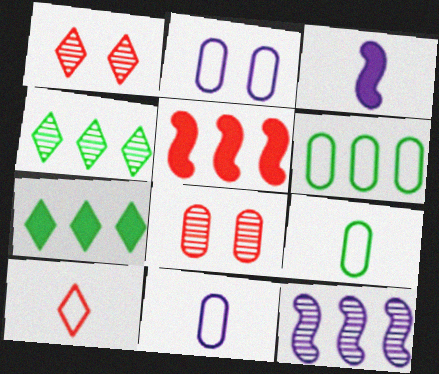[[1, 3, 6], 
[5, 8, 10]]